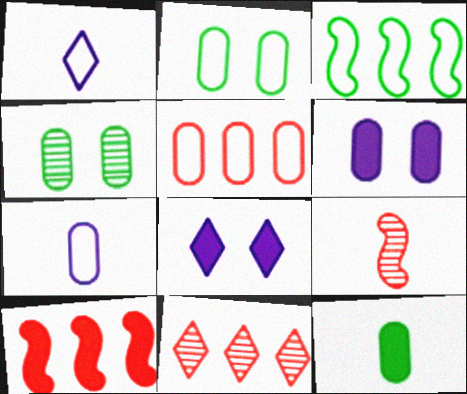[[1, 4, 10], 
[1, 9, 12], 
[2, 5, 7], 
[5, 10, 11], 
[8, 10, 12]]